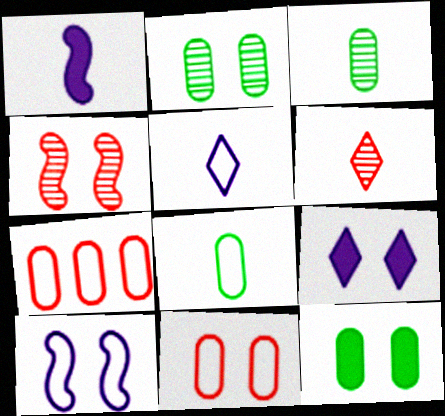[[1, 6, 8]]